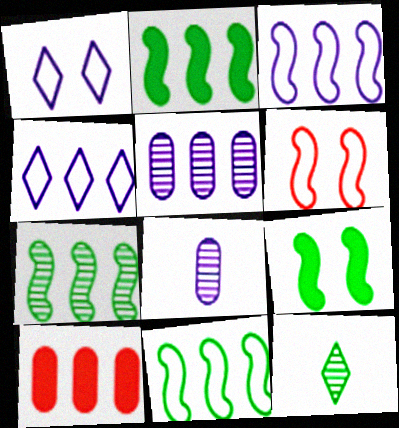[[2, 7, 11], 
[4, 7, 10]]